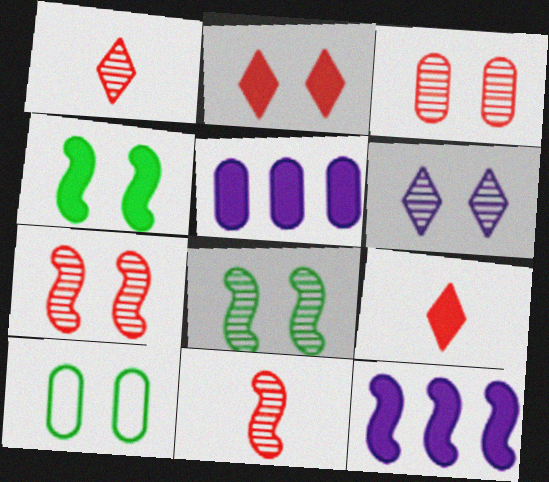[[1, 10, 12], 
[3, 6, 8], 
[4, 5, 9]]